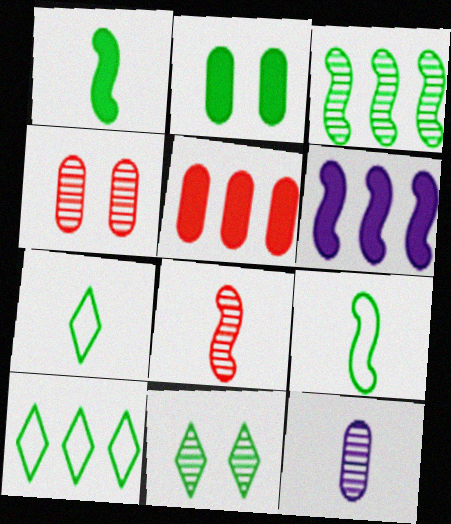[[2, 3, 7], 
[4, 6, 7]]